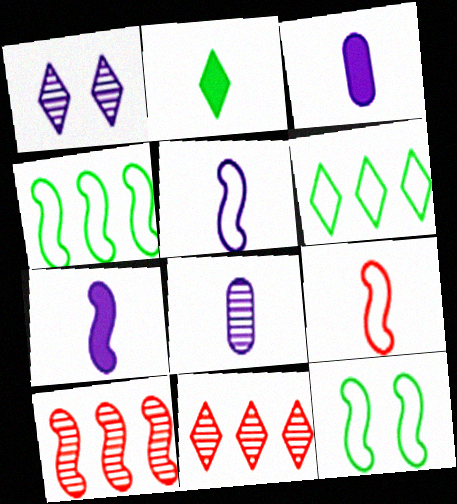[[2, 8, 9], 
[3, 11, 12], 
[7, 10, 12]]